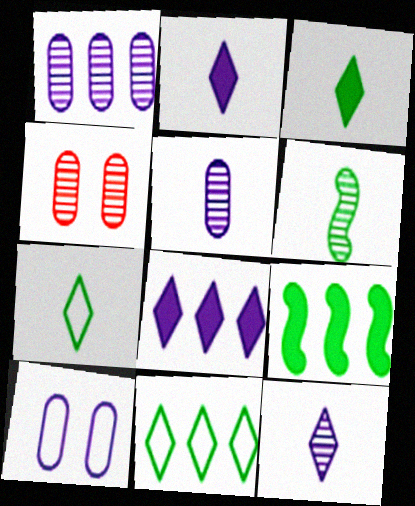[]